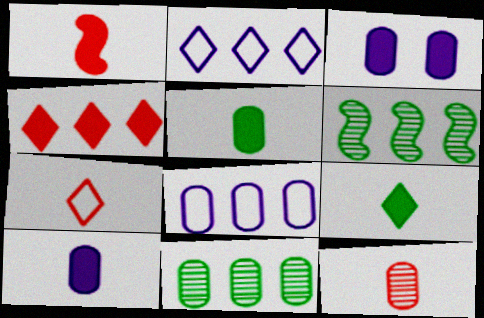[[1, 7, 12], 
[1, 9, 10], 
[3, 6, 7], 
[4, 6, 8]]